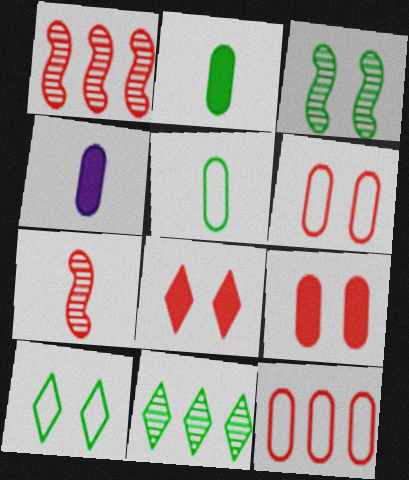[[1, 4, 10], 
[7, 8, 12]]